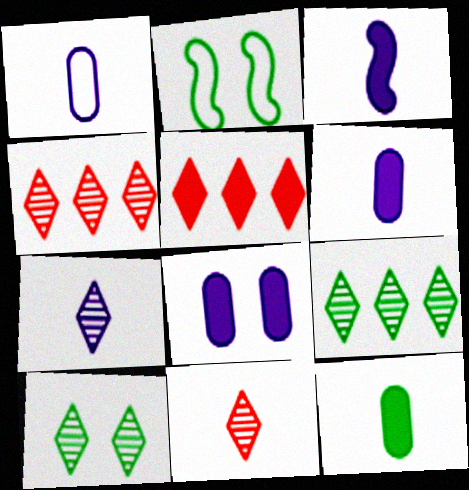[[1, 3, 7], 
[2, 4, 6], 
[2, 9, 12], 
[4, 7, 10]]